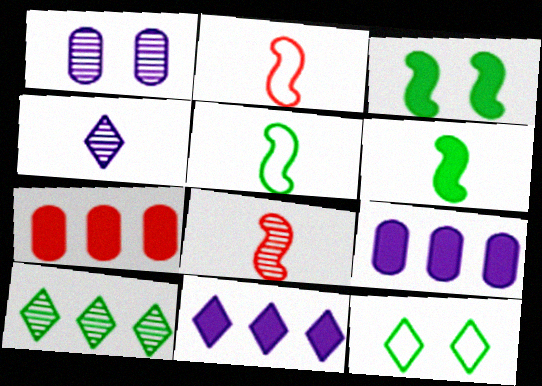[[1, 8, 10], 
[8, 9, 12]]